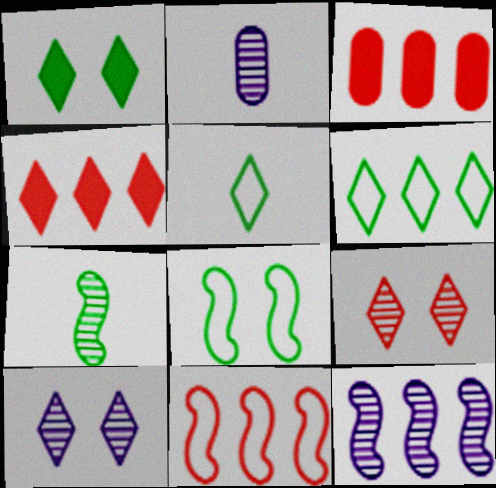[[1, 2, 11], 
[2, 4, 8], 
[2, 10, 12], 
[3, 6, 12], 
[4, 5, 10]]